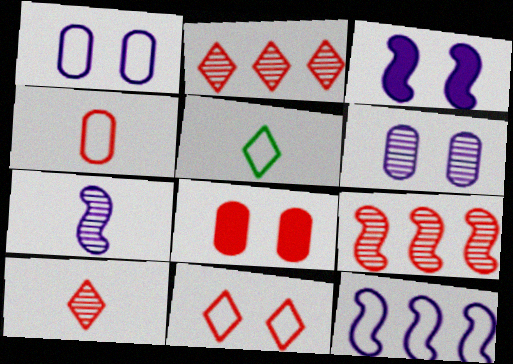[[3, 7, 12]]